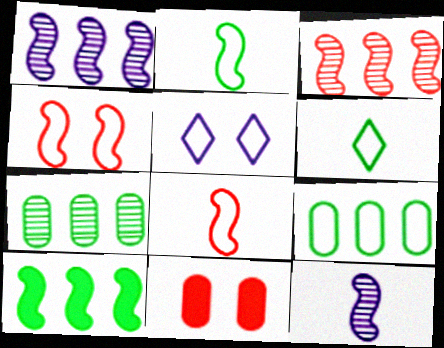[[1, 6, 11], 
[4, 10, 12], 
[5, 8, 9]]